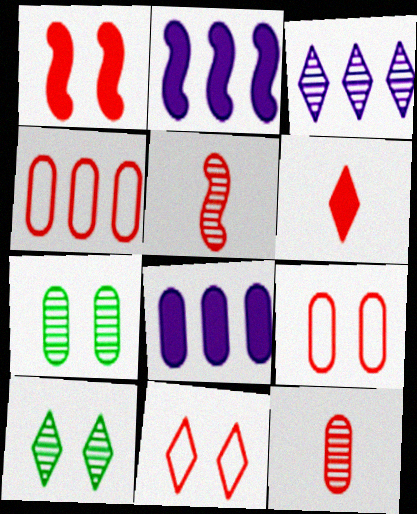[[3, 5, 7]]